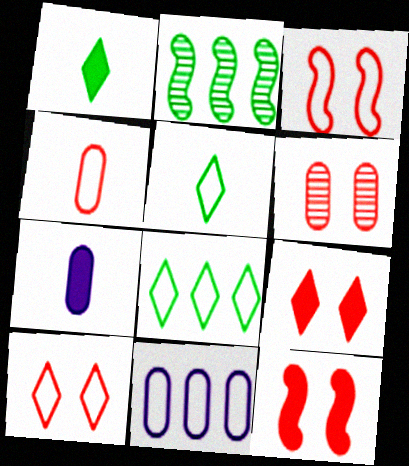[[2, 7, 10], 
[3, 5, 11], 
[3, 6, 9], 
[6, 10, 12]]